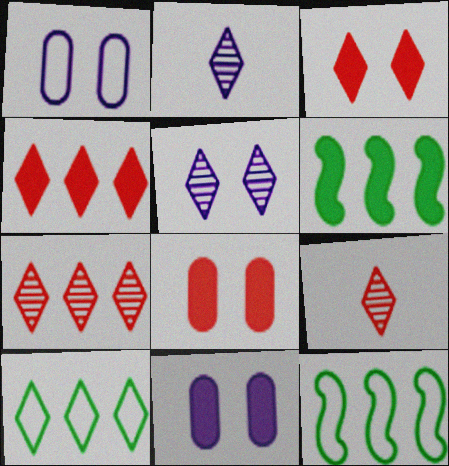[[1, 6, 9], 
[2, 3, 10], 
[2, 8, 12], 
[9, 11, 12]]